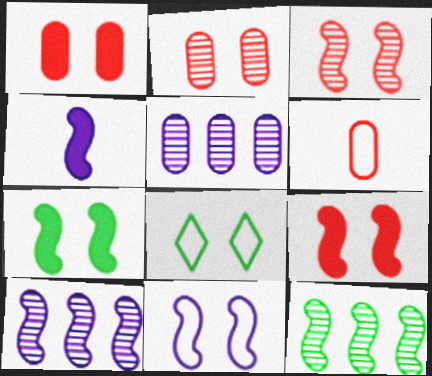[[3, 7, 11], 
[4, 10, 11]]